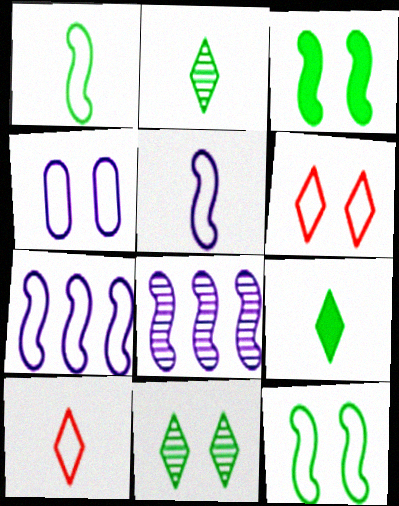[[4, 6, 12]]